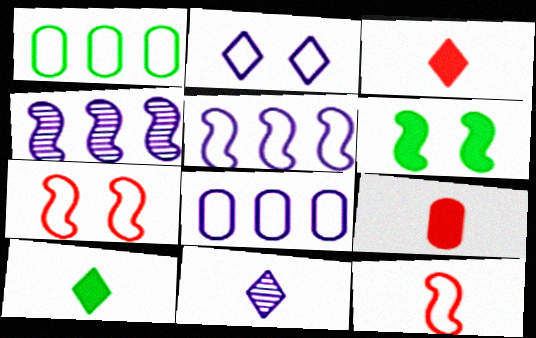[[1, 2, 12], 
[4, 6, 12]]